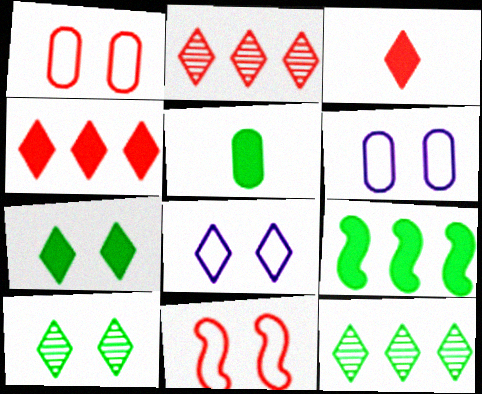[[3, 8, 12], 
[5, 7, 9]]